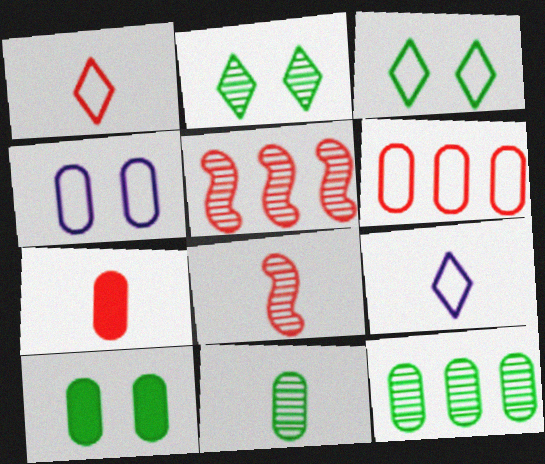[[1, 7, 8], 
[4, 7, 12], 
[5, 9, 10]]